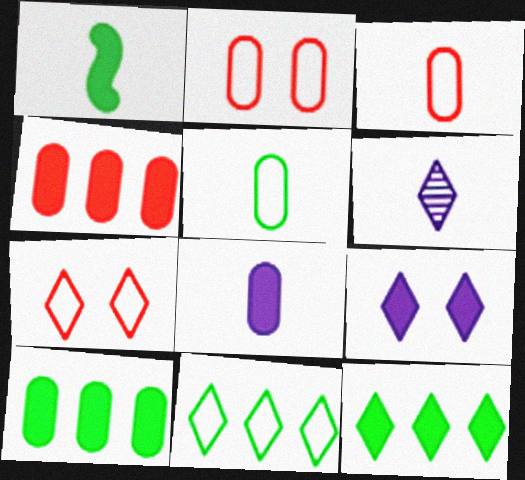[[1, 3, 6], 
[1, 4, 9], 
[6, 7, 12]]